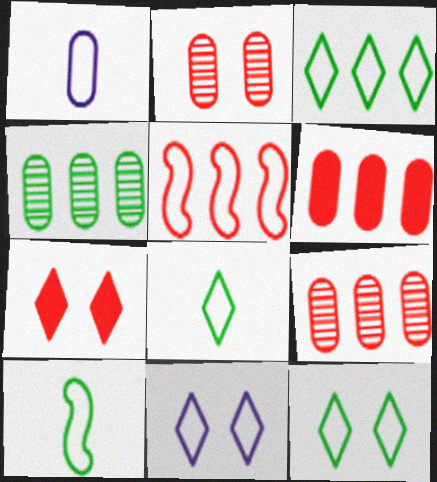[[1, 5, 12], 
[3, 8, 12]]